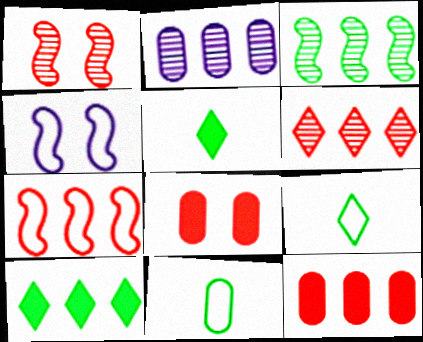[[2, 3, 6], 
[2, 7, 10], 
[2, 8, 11], 
[6, 7, 12]]